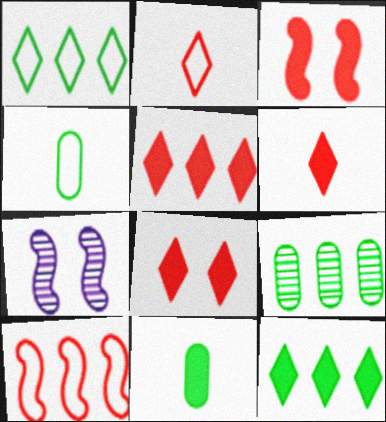[[4, 5, 7], 
[5, 6, 8]]